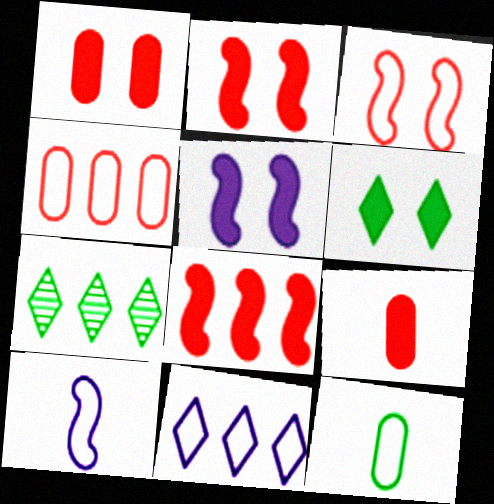[[1, 5, 6], 
[1, 7, 10], 
[3, 11, 12]]